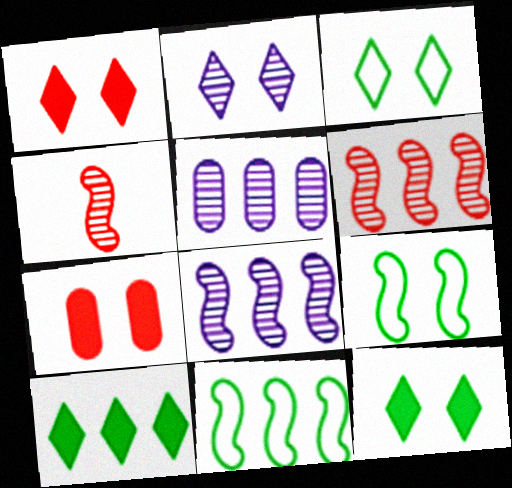[[1, 2, 3], 
[2, 7, 9]]